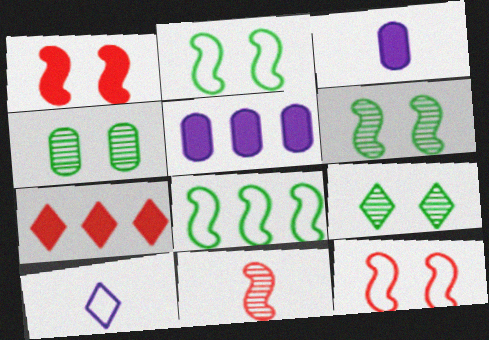[[4, 6, 9], 
[7, 9, 10]]